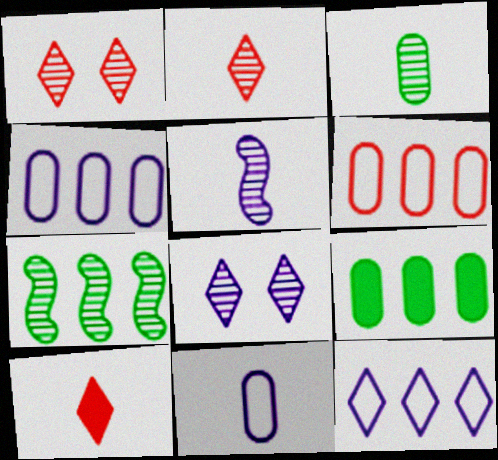[[2, 3, 5]]